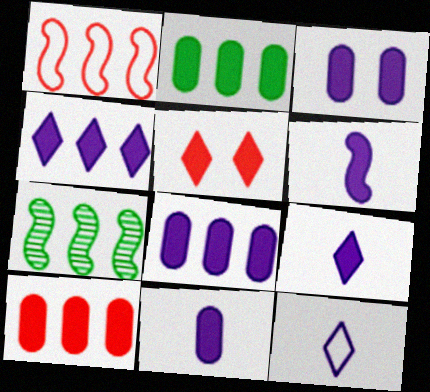[[2, 5, 6], 
[2, 8, 10], 
[3, 4, 6], 
[3, 8, 11], 
[6, 9, 11]]